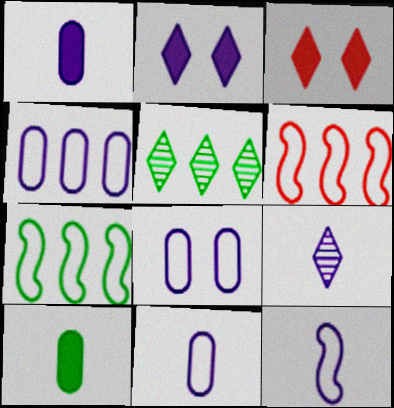[[1, 9, 12], 
[4, 8, 11]]